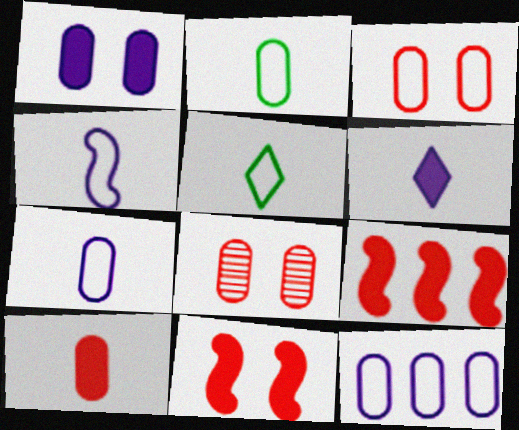[[2, 3, 12]]